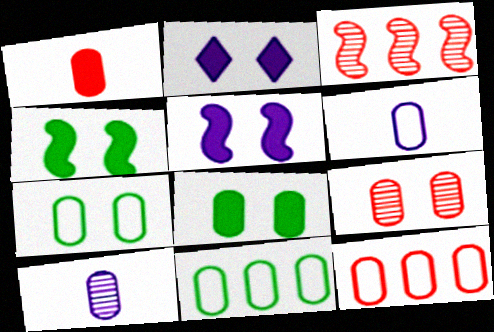[[1, 9, 12], 
[6, 7, 12], 
[8, 10, 12]]